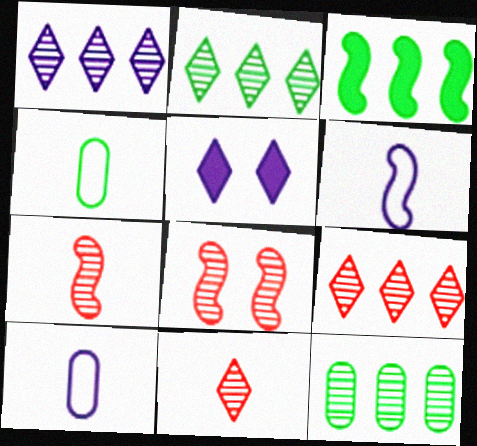[[1, 2, 9], 
[3, 6, 8]]